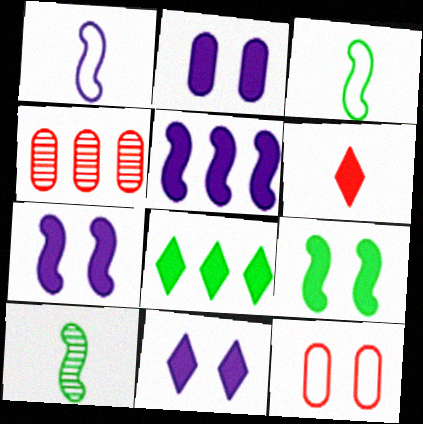[[2, 7, 11], 
[3, 4, 11], 
[6, 8, 11]]